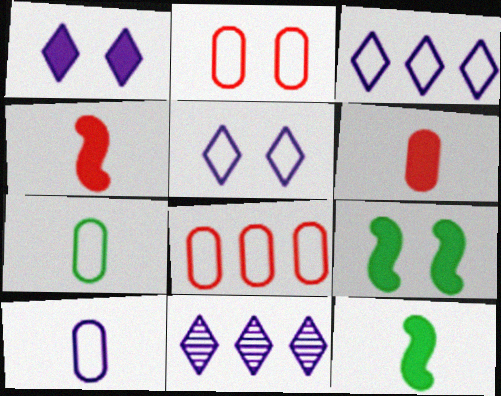[[2, 11, 12]]